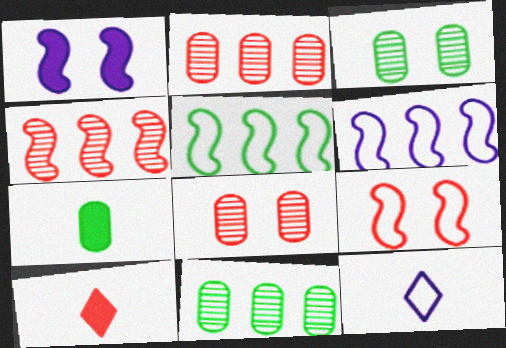[[2, 9, 10], 
[3, 6, 10]]